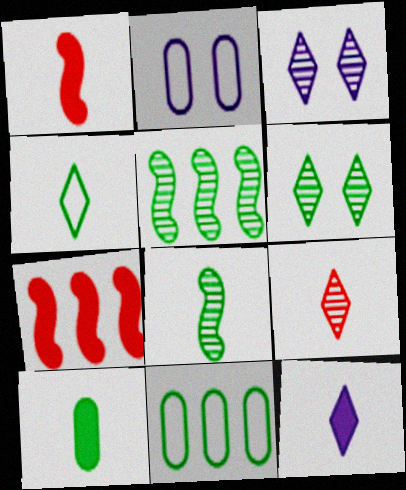[[1, 3, 11], 
[1, 10, 12], 
[4, 8, 10], 
[4, 9, 12]]